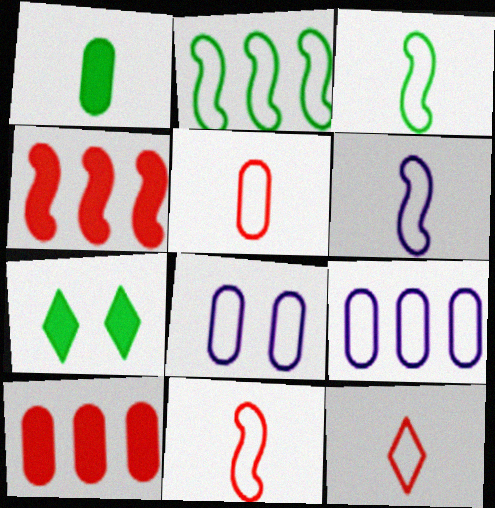[[2, 8, 12], 
[3, 6, 11], 
[5, 11, 12]]